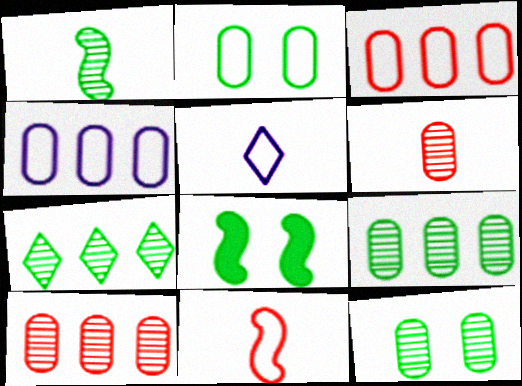[[1, 7, 12], 
[5, 8, 10]]